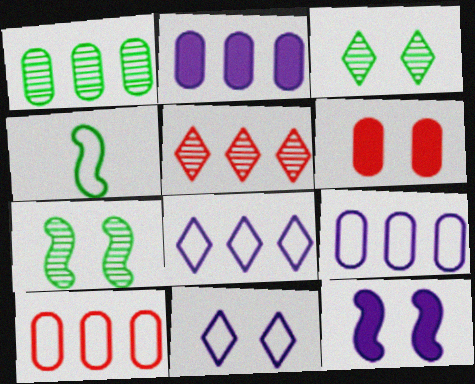[[1, 2, 10], 
[4, 10, 11], 
[6, 7, 11]]